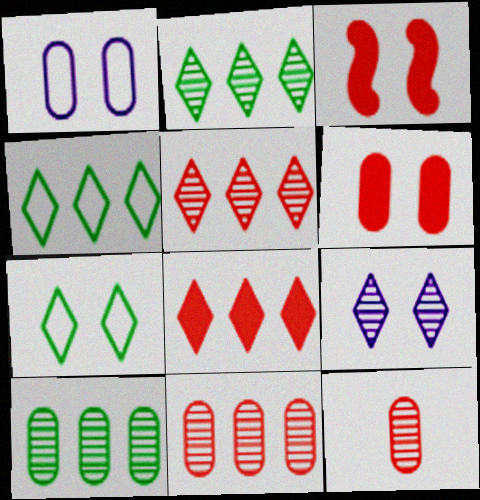[]